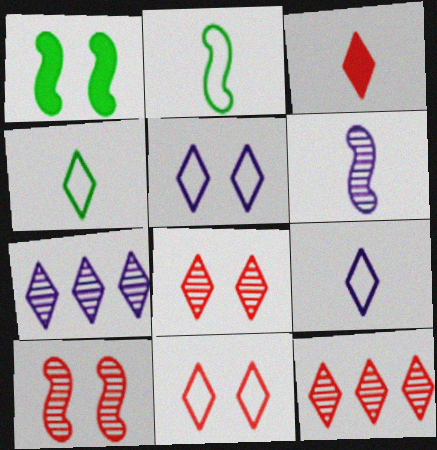[[3, 11, 12]]